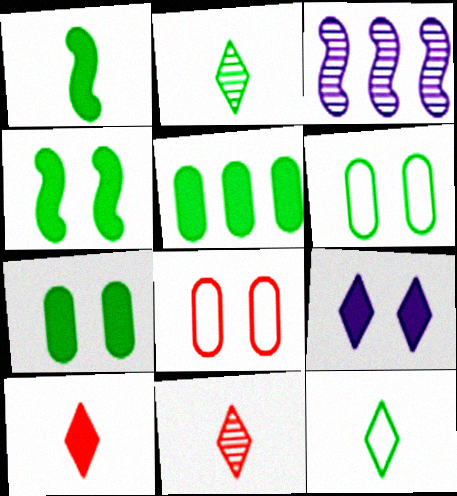[[3, 6, 10]]